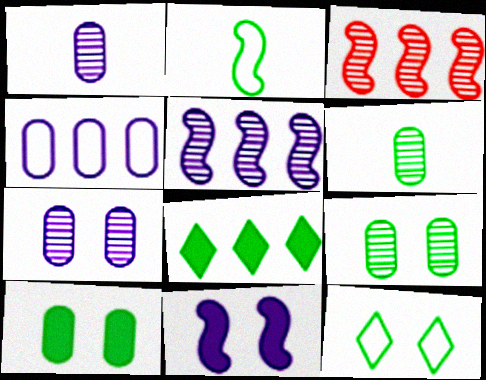[[2, 3, 11], 
[2, 8, 9], 
[3, 4, 8]]